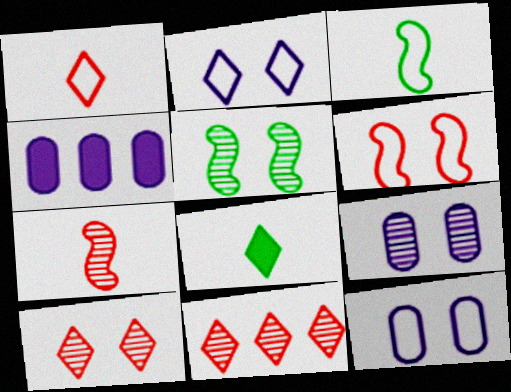[[1, 4, 5], 
[2, 8, 11], 
[3, 4, 10], 
[5, 9, 10]]